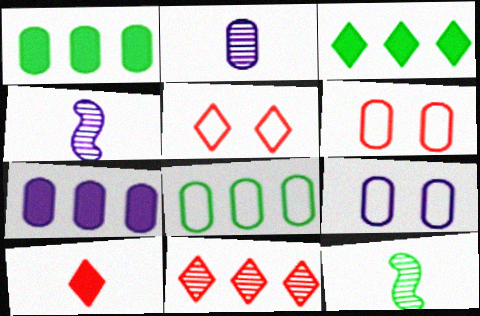[[1, 2, 6], 
[1, 4, 5], 
[2, 7, 9], 
[3, 4, 6], 
[5, 7, 12], 
[5, 10, 11]]